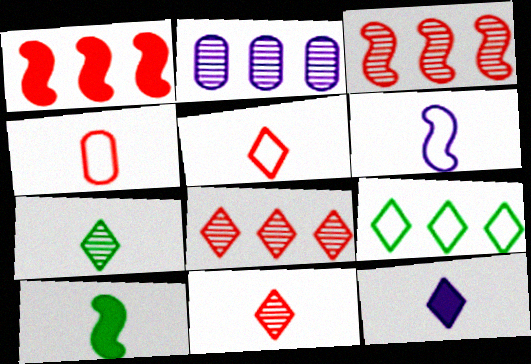[[1, 2, 9], 
[5, 7, 12]]